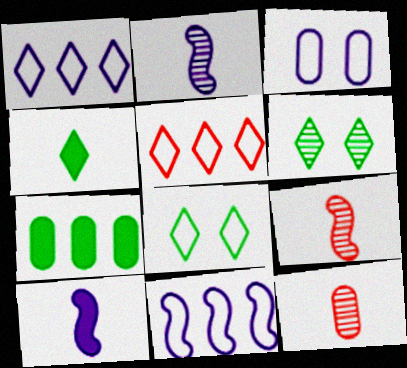[[3, 7, 12]]